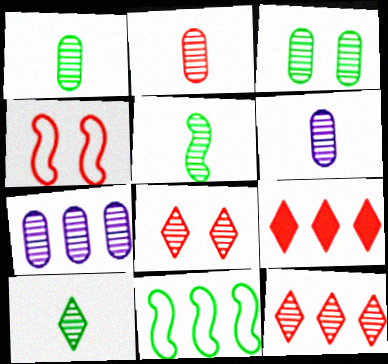[[1, 2, 6], 
[1, 5, 10], 
[2, 3, 7], 
[2, 4, 9], 
[5, 7, 8], 
[7, 9, 11]]